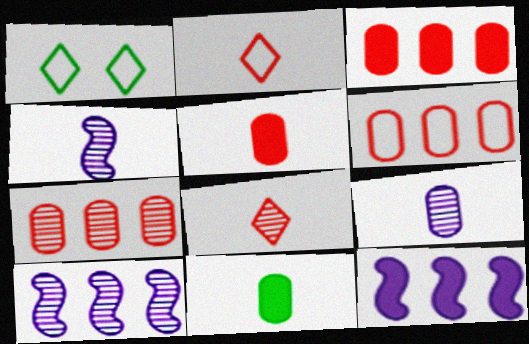[[1, 3, 4], 
[1, 5, 10], 
[2, 4, 11], 
[3, 6, 7]]